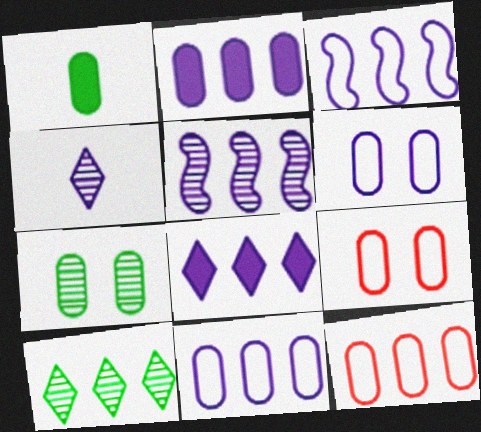[[5, 8, 11]]